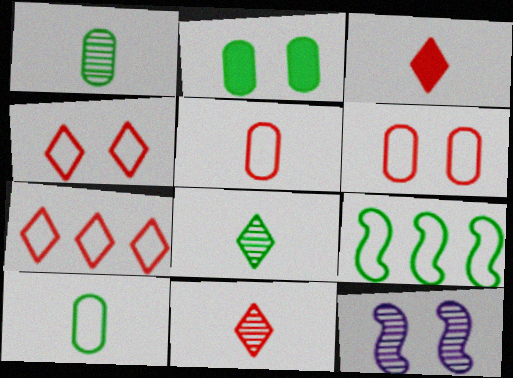[[2, 4, 12], 
[2, 8, 9]]